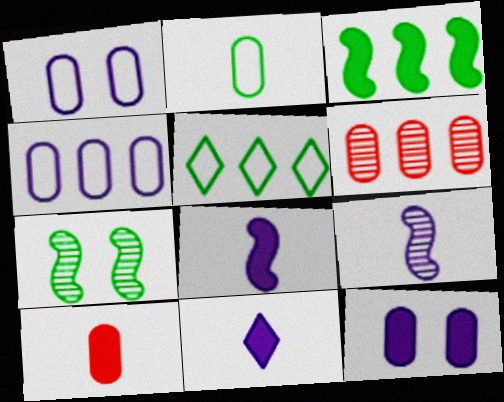[[2, 6, 12]]